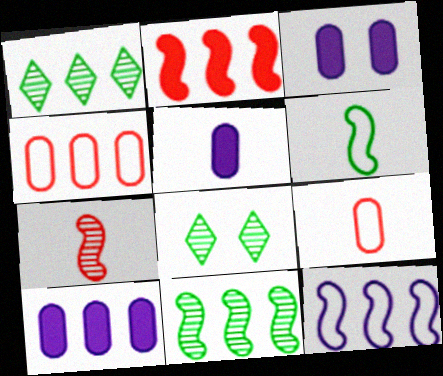[[2, 11, 12], 
[3, 5, 10]]